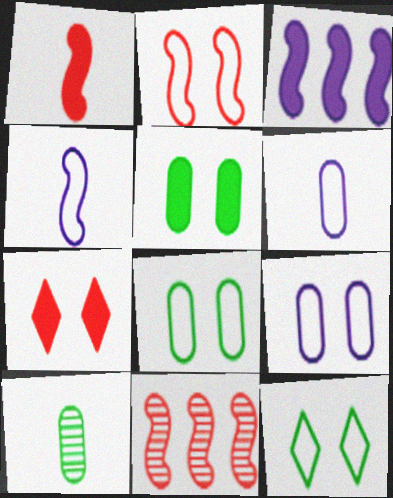[[1, 2, 11], 
[2, 9, 12]]